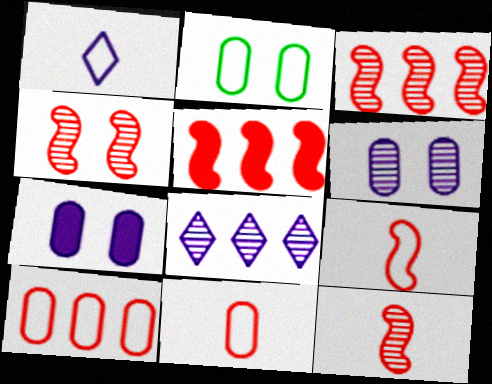[[3, 4, 12], 
[4, 5, 9]]